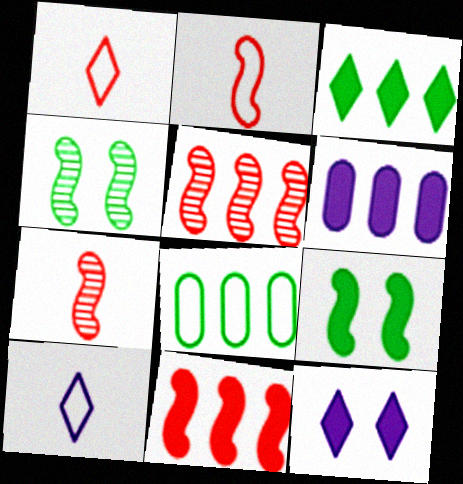[[1, 4, 6], 
[3, 6, 11], 
[7, 8, 12]]